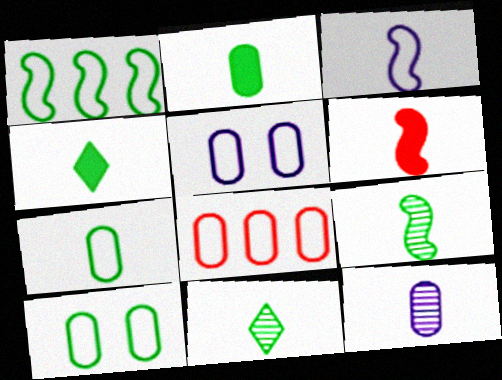[[3, 6, 9], 
[4, 7, 9], 
[5, 7, 8]]